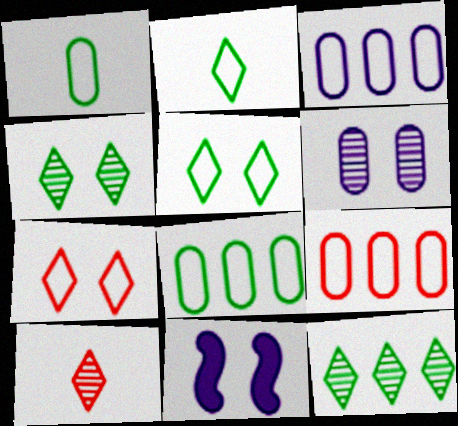[[3, 8, 9], 
[8, 10, 11]]